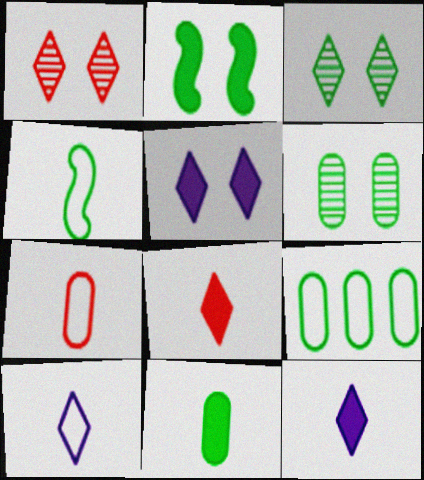[[4, 7, 10], 
[6, 9, 11]]